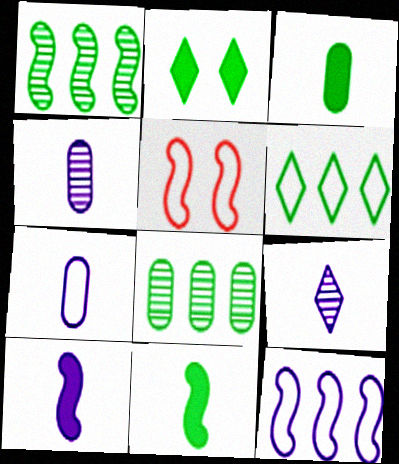[[1, 5, 10], 
[5, 6, 7], 
[7, 9, 10]]